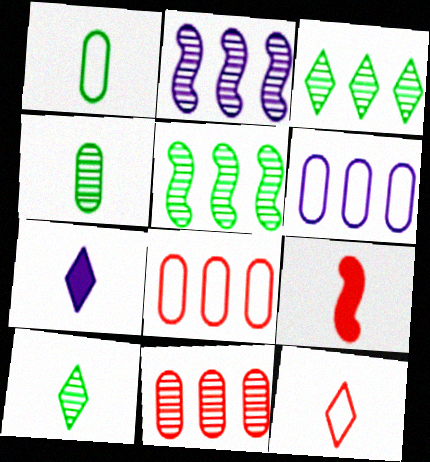[[2, 3, 11], 
[7, 10, 12]]